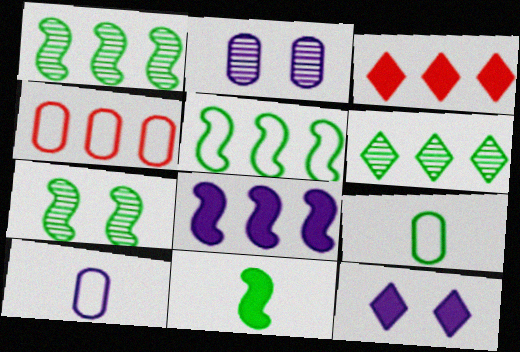[[3, 7, 10], 
[4, 6, 8], 
[5, 7, 11]]